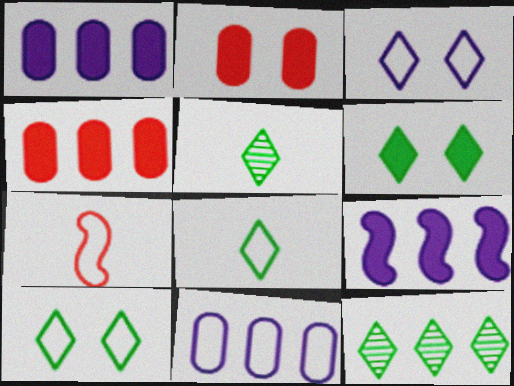[[6, 8, 12], 
[7, 10, 11]]